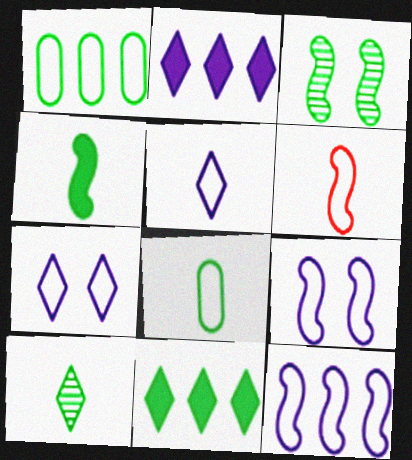[[1, 6, 7], 
[3, 8, 11], 
[4, 8, 10], 
[5, 6, 8]]